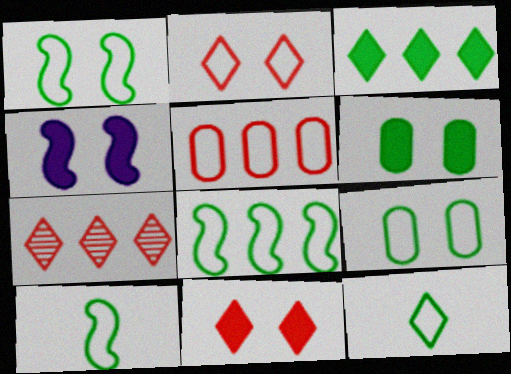[[1, 8, 10], 
[4, 6, 11], 
[8, 9, 12]]